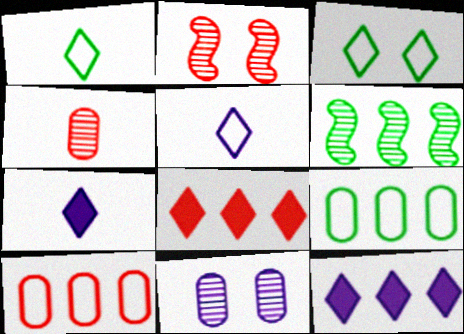[[2, 7, 9], 
[6, 10, 12]]